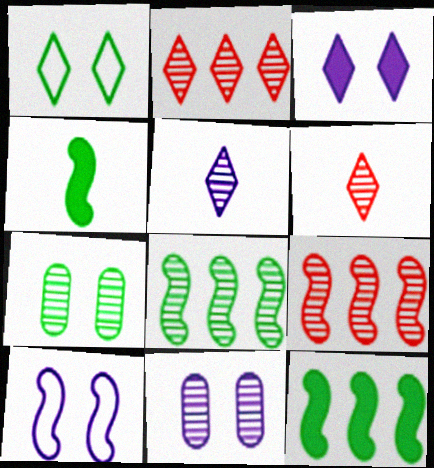[[3, 10, 11], 
[4, 9, 10], 
[5, 7, 9], 
[6, 8, 11]]